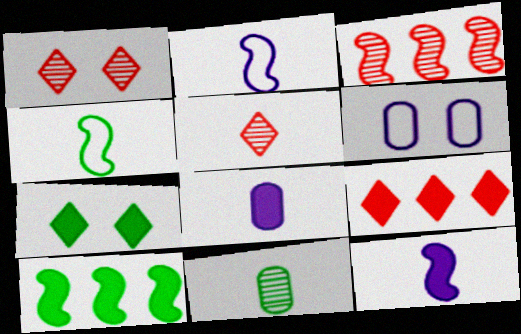[[4, 5, 8], 
[5, 6, 10]]